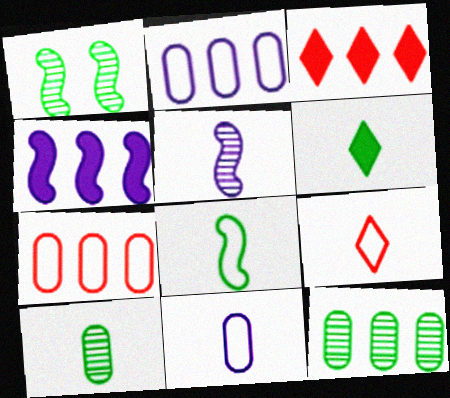[[1, 3, 11], 
[6, 8, 10], 
[8, 9, 11]]